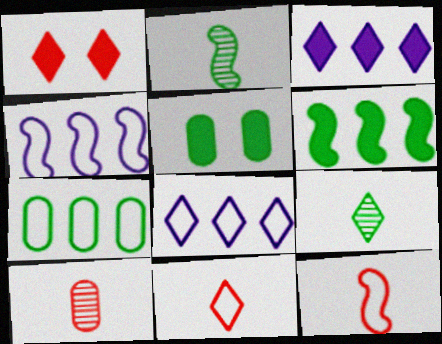[[1, 8, 9]]